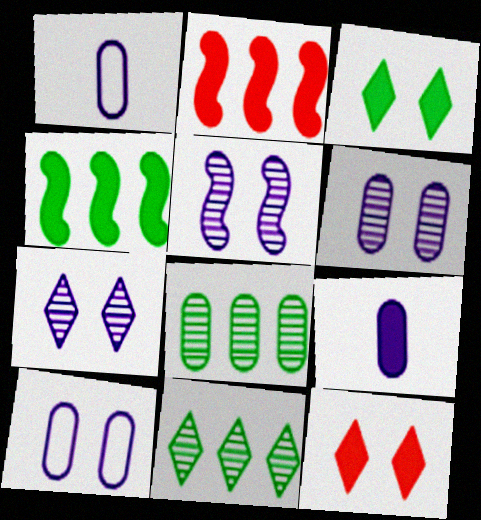[[2, 3, 9], 
[4, 9, 12], 
[5, 6, 7]]